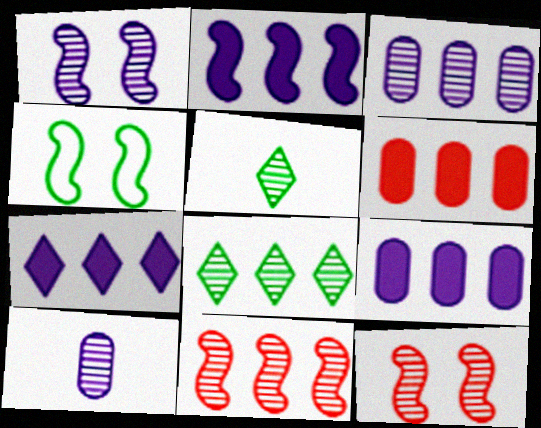[[2, 7, 9], 
[3, 5, 12], 
[3, 8, 11], 
[8, 10, 12]]